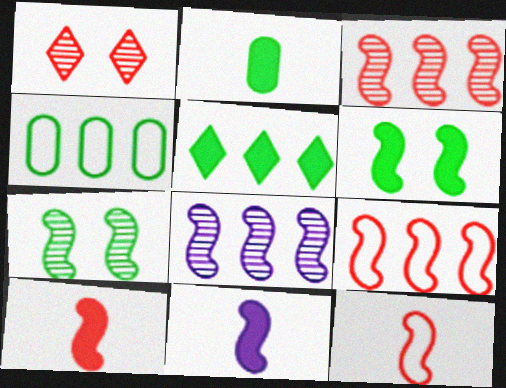[[1, 4, 11], 
[2, 5, 6], 
[6, 8, 12], 
[7, 9, 11]]